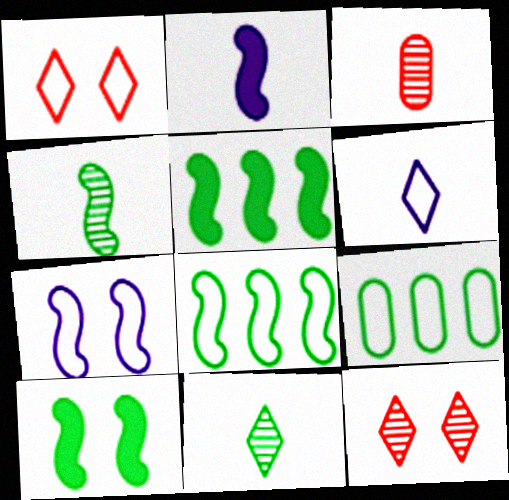[[2, 9, 12], 
[4, 8, 10], 
[9, 10, 11]]